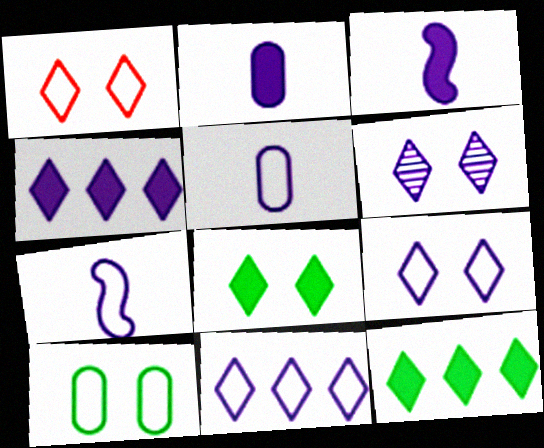[[1, 6, 8]]